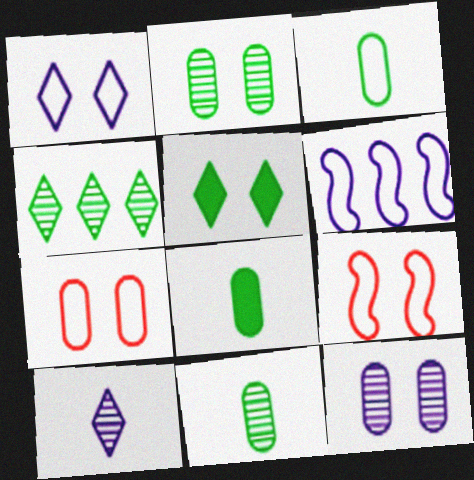[[3, 8, 11], 
[5, 9, 12]]